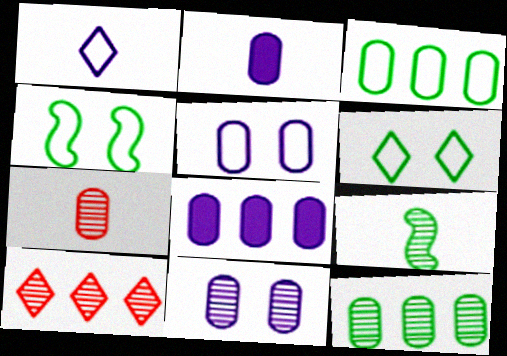[[2, 4, 10], 
[7, 11, 12], 
[9, 10, 11]]